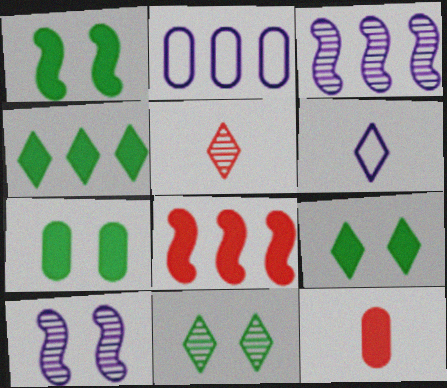[[1, 2, 5], 
[1, 7, 9]]